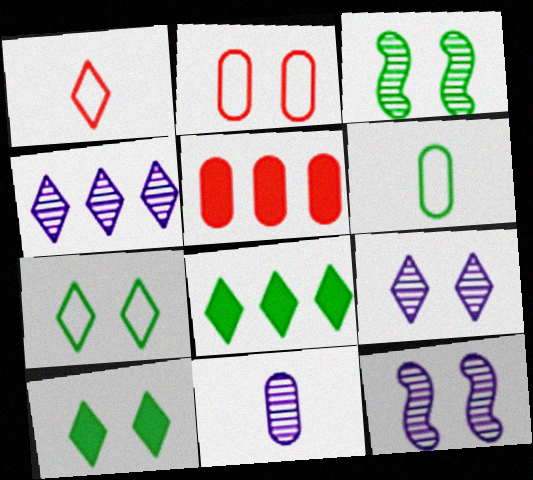[[1, 4, 10], 
[1, 8, 9], 
[2, 10, 12], 
[3, 6, 8], 
[4, 11, 12]]